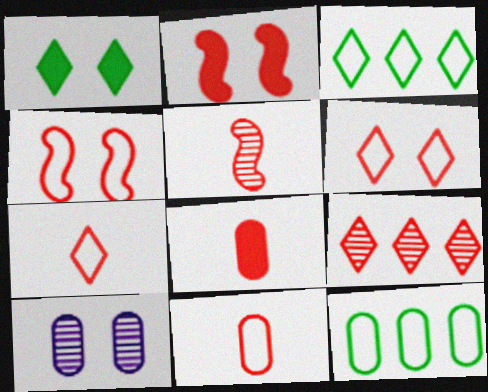[[1, 4, 10], 
[2, 9, 11], 
[4, 8, 9], 
[5, 7, 8], 
[8, 10, 12]]